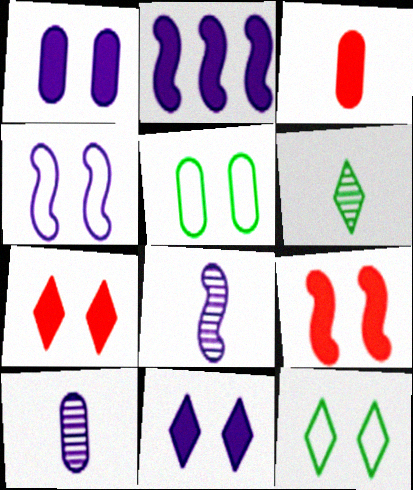[[2, 4, 8]]